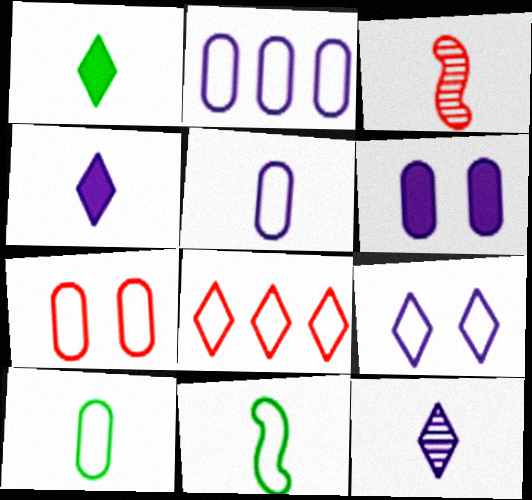[[1, 3, 5], 
[2, 7, 10], 
[3, 4, 10]]